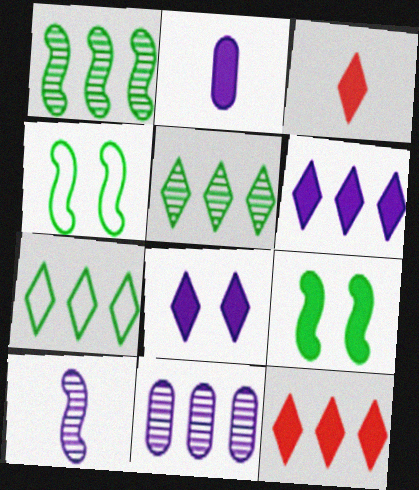[[2, 9, 12], 
[3, 4, 11]]